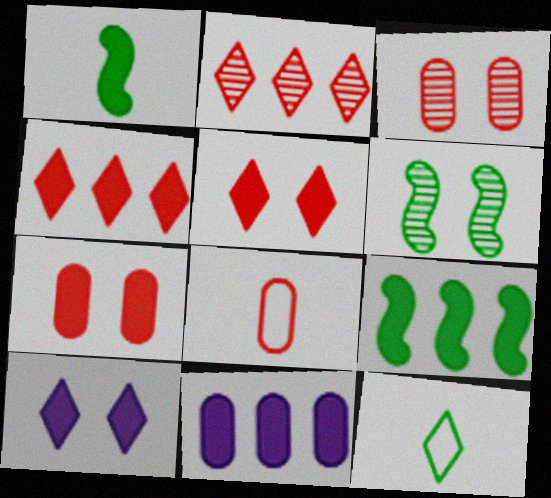[[1, 5, 11], 
[2, 10, 12], 
[4, 9, 11]]